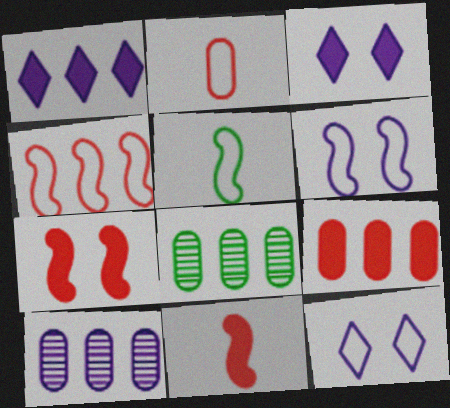[[1, 4, 8], 
[4, 5, 6], 
[8, 11, 12]]